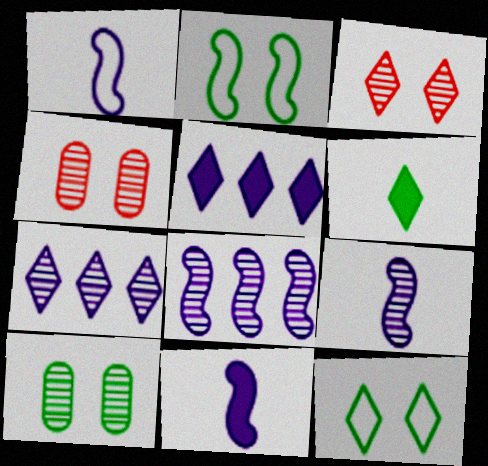[[1, 9, 11]]